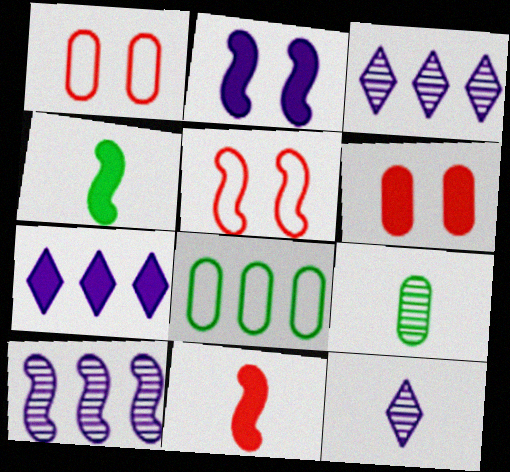[[1, 3, 4], 
[4, 5, 10], 
[4, 6, 7], 
[5, 7, 9]]